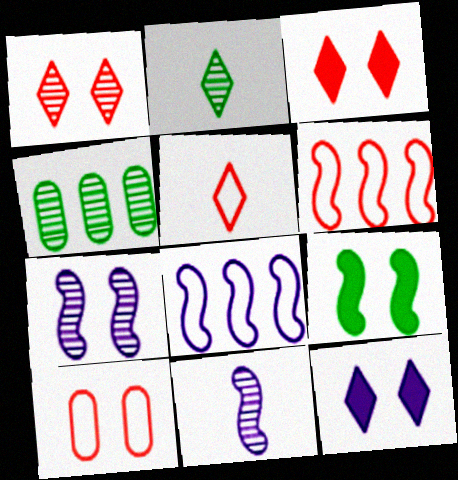[[1, 4, 11], 
[5, 6, 10], 
[6, 9, 11]]